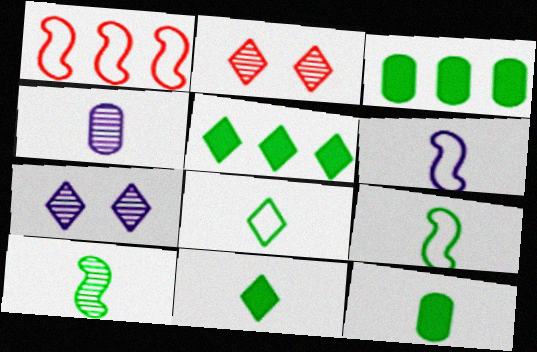[[1, 7, 12], 
[2, 3, 6], 
[8, 10, 12]]